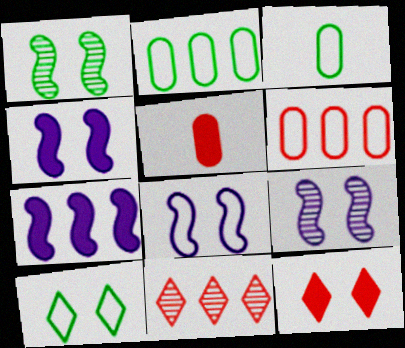[[2, 7, 11], 
[3, 4, 11], 
[4, 8, 9]]